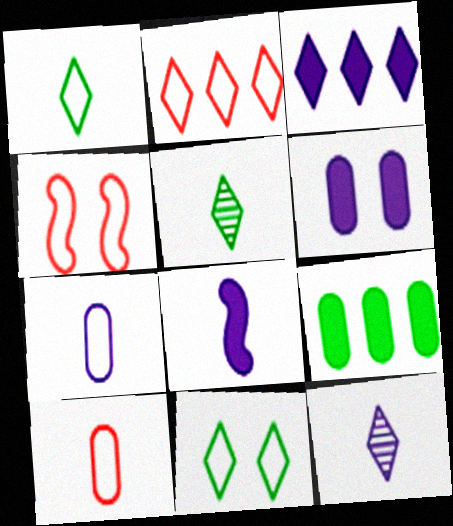[[2, 4, 10], 
[3, 6, 8], 
[4, 9, 12], 
[5, 8, 10], 
[7, 8, 12]]